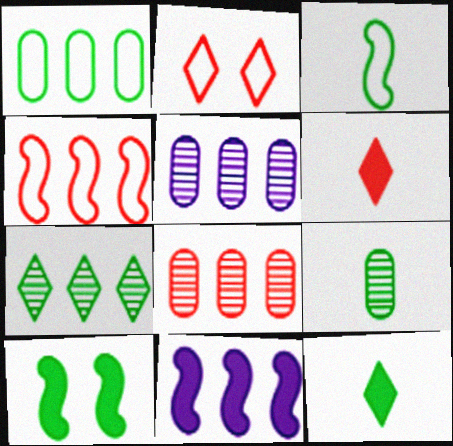[[2, 9, 11], 
[3, 9, 12]]